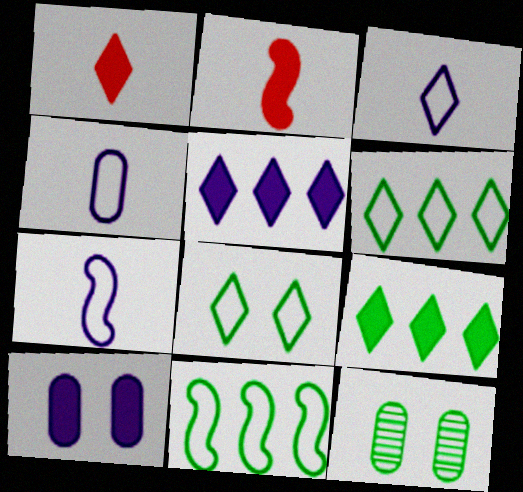[[2, 9, 10], 
[3, 4, 7]]